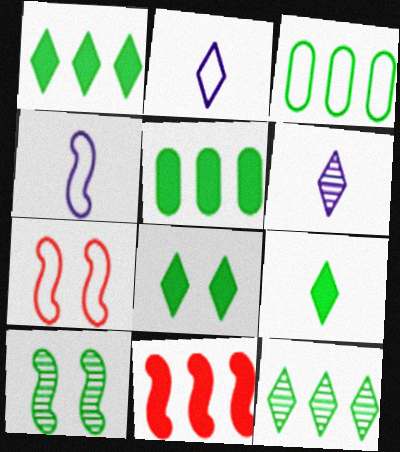[[1, 8, 9], 
[2, 3, 7], 
[3, 9, 10], 
[4, 10, 11], 
[5, 6, 7]]